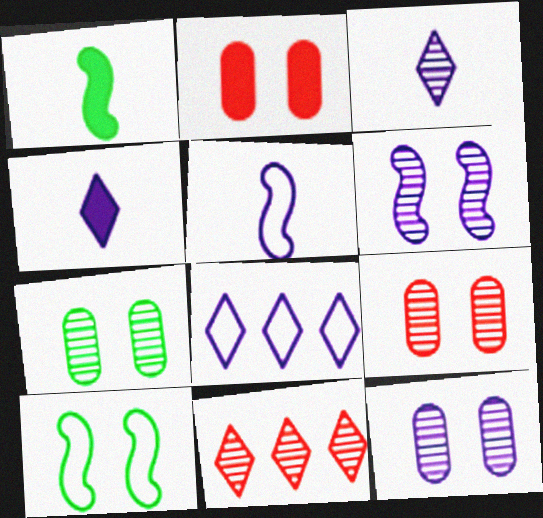[[1, 8, 9], 
[7, 9, 12]]